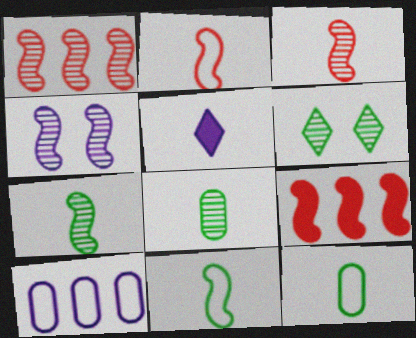[[1, 4, 7], 
[2, 5, 8], 
[3, 5, 12], 
[4, 5, 10], 
[4, 9, 11]]